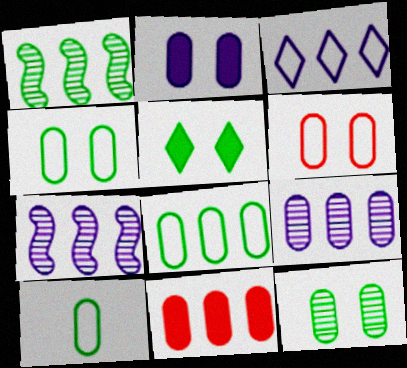[[1, 3, 11], 
[1, 5, 10], 
[2, 6, 12], 
[4, 8, 10], 
[8, 9, 11]]